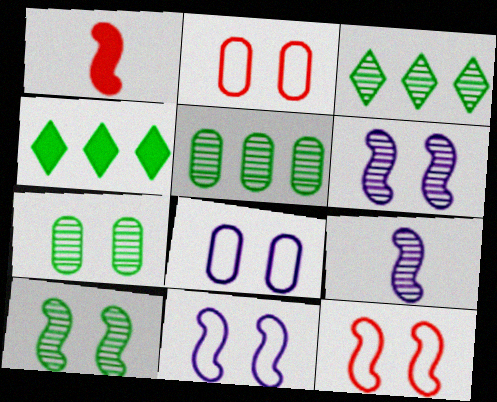[[1, 3, 8], 
[2, 4, 9]]